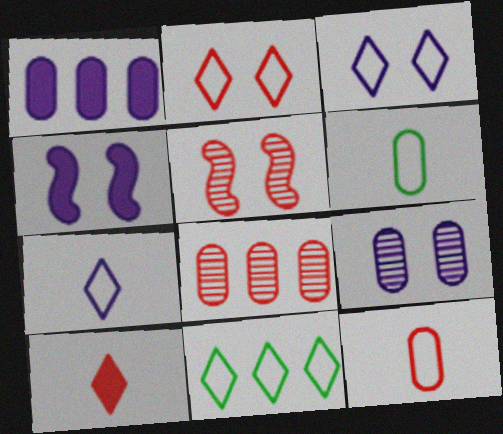[[2, 7, 11], 
[3, 4, 9]]